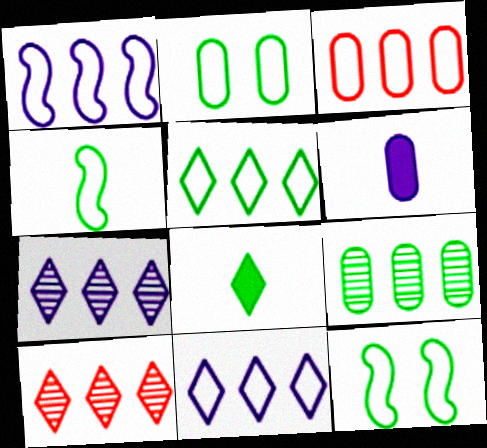[[1, 3, 5], 
[2, 4, 5], 
[6, 10, 12], 
[8, 9, 12]]